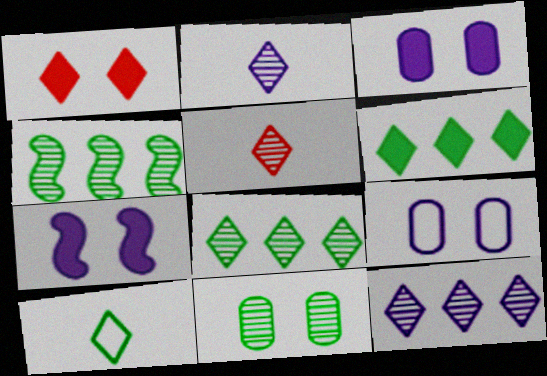[[1, 10, 12]]